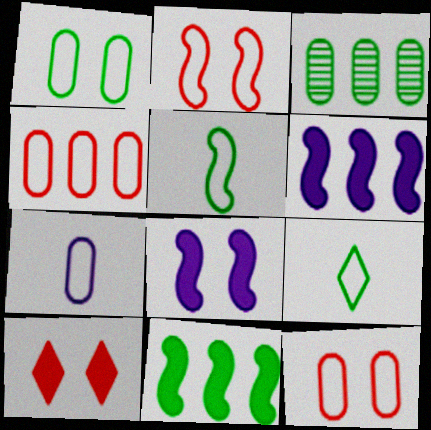[[1, 4, 7]]